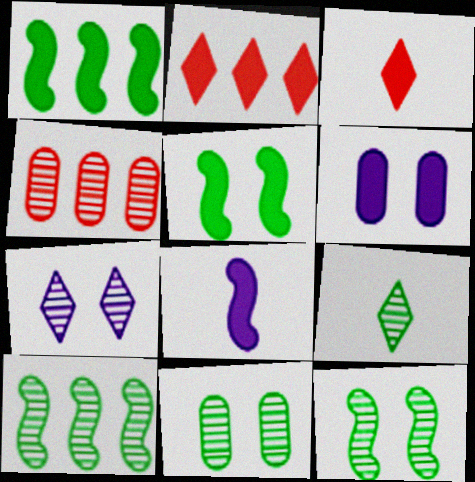[[1, 3, 6], 
[9, 10, 11]]